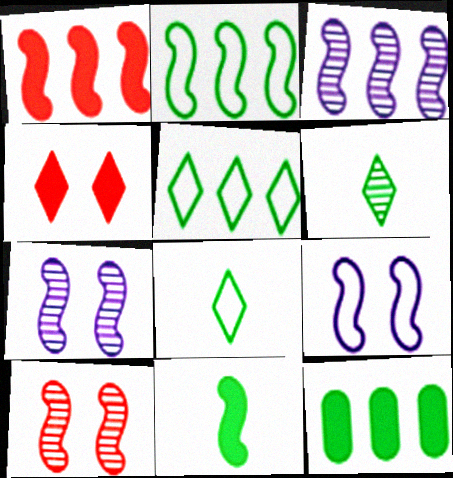[[1, 2, 3]]